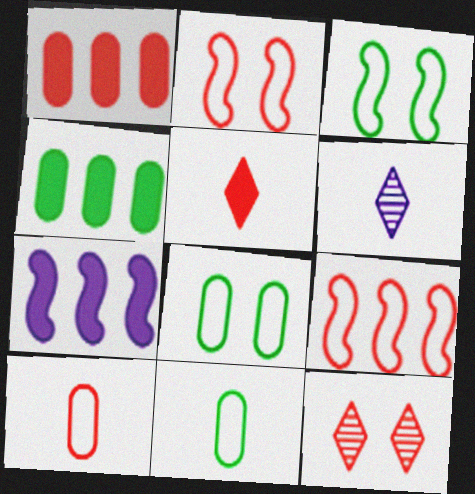[[1, 3, 6], 
[2, 4, 6], 
[7, 11, 12]]